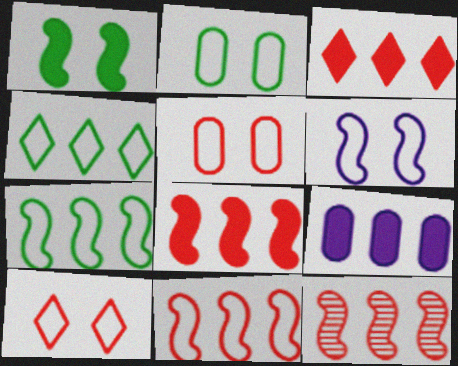[[2, 6, 10], 
[4, 9, 12], 
[8, 11, 12]]